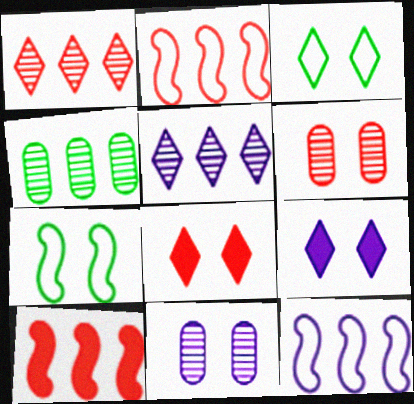[[6, 7, 9], 
[7, 8, 11]]